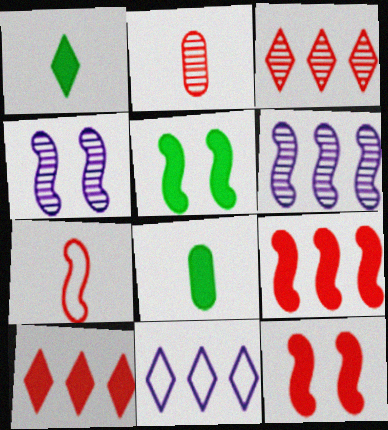[[2, 5, 11], 
[5, 6, 7]]